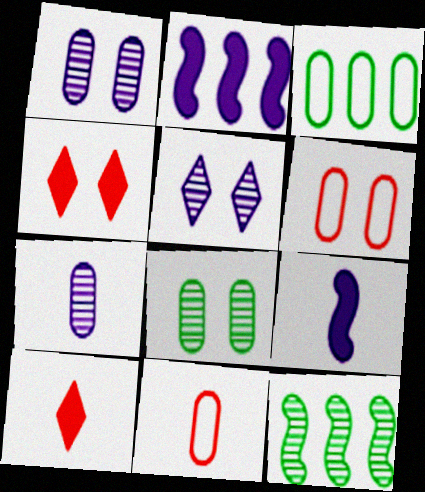[]